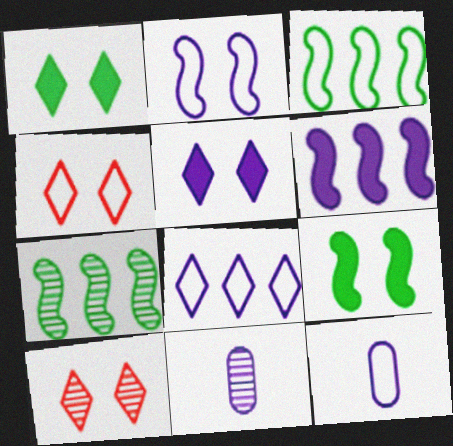[[2, 8, 12], 
[3, 4, 12], 
[7, 10, 11]]